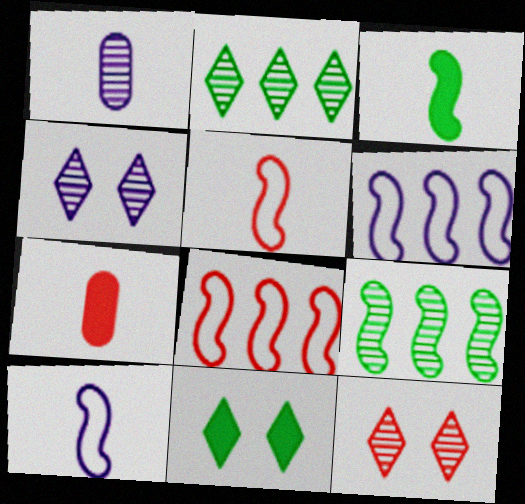[[1, 8, 11], 
[1, 9, 12], 
[7, 8, 12]]